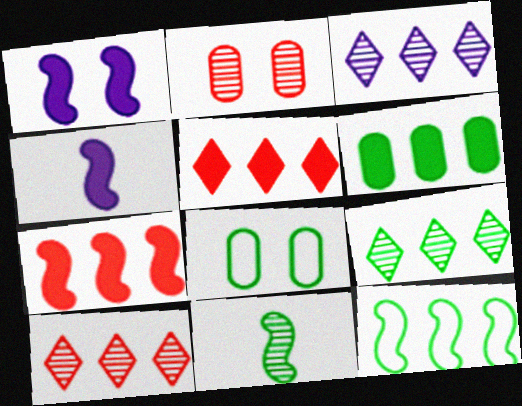[[2, 3, 11], 
[3, 9, 10], 
[4, 8, 10], 
[6, 9, 12]]